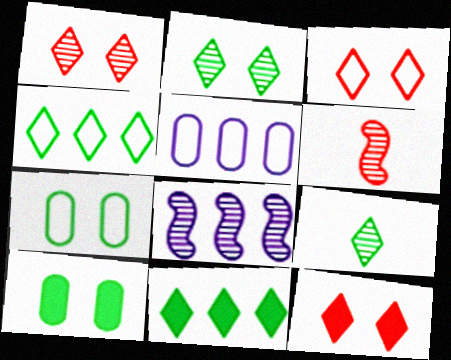[[1, 3, 12]]